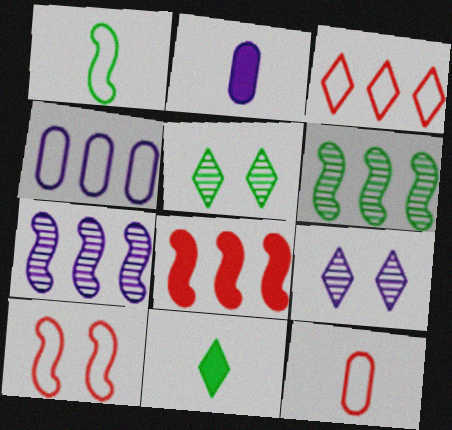[[3, 9, 11], 
[3, 10, 12]]